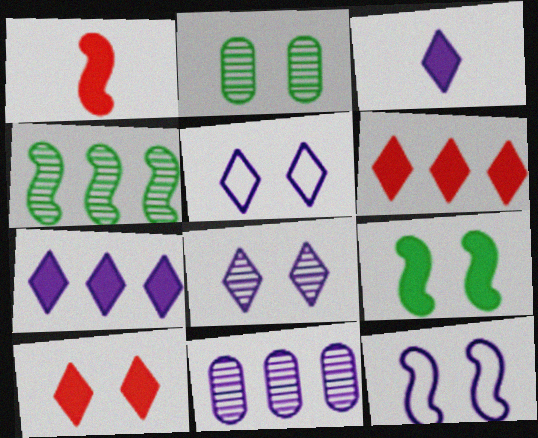[[1, 4, 12], 
[2, 10, 12], 
[3, 11, 12]]